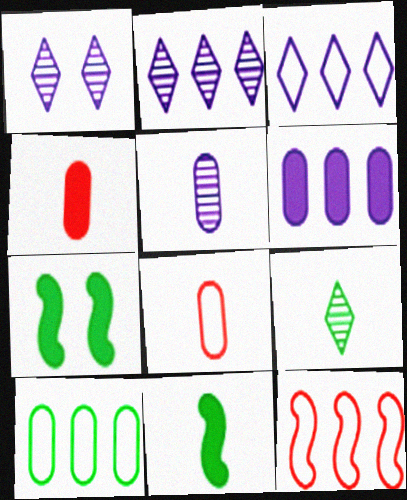[[2, 7, 8], 
[3, 10, 12], 
[7, 9, 10]]